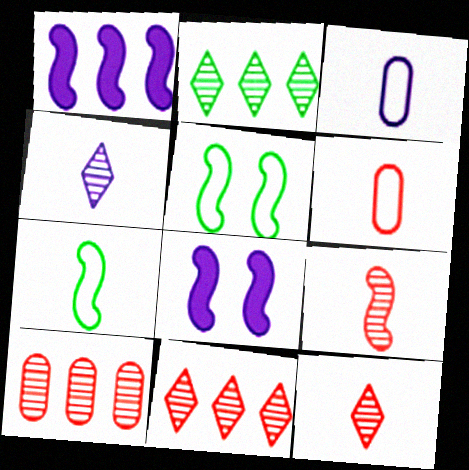[[1, 5, 9], 
[2, 6, 8]]